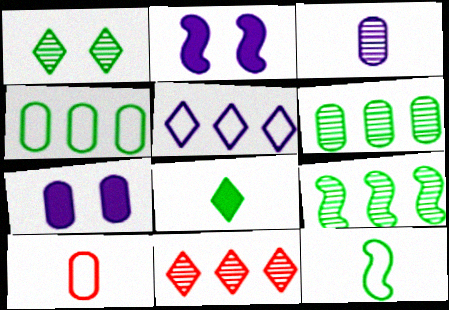[[2, 3, 5], 
[6, 7, 10], 
[7, 11, 12]]